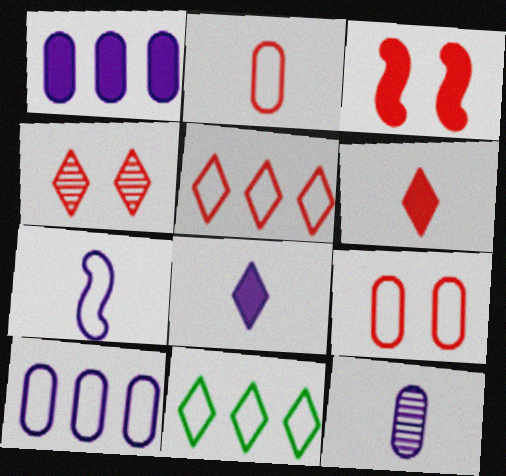[[3, 4, 9], 
[3, 11, 12], 
[4, 5, 6], 
[4, 8, 11], 
[7, 8, 12], 
[7, 9, 11]]